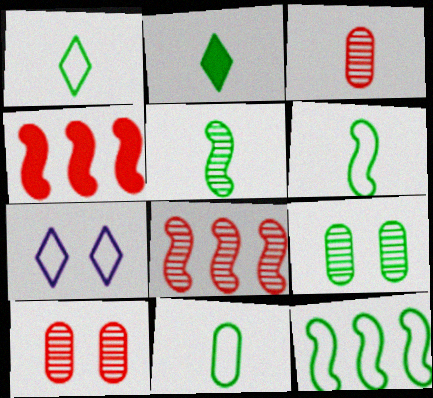[[1, 6, 11], 
[2, 5, 11], 
[2, 9, 12]]